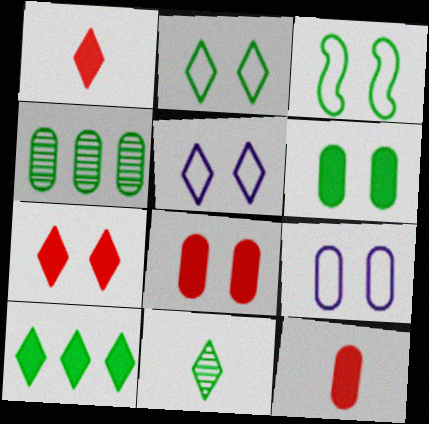[[2, 10, 11], 
[4, 9, 12]]